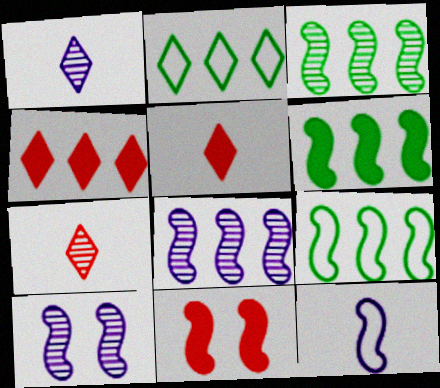[[3, 6, 9], 
[3, 11, 12]]